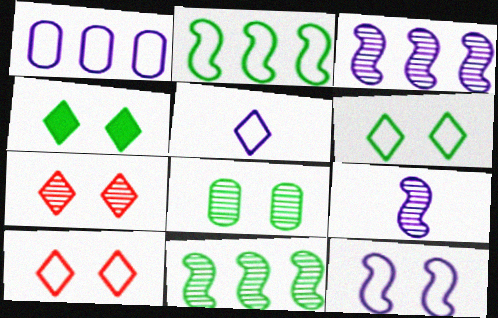[[1, 5, 12]]